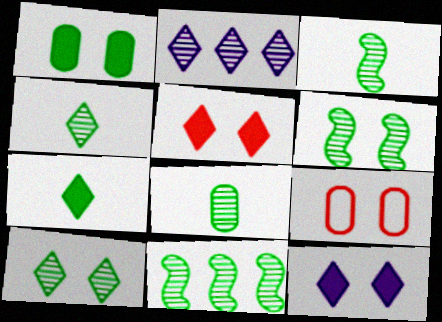[[3, 4, 8], 
[3, 6, 11], 
[6, 9, 12], 
[8, 10, 11]]